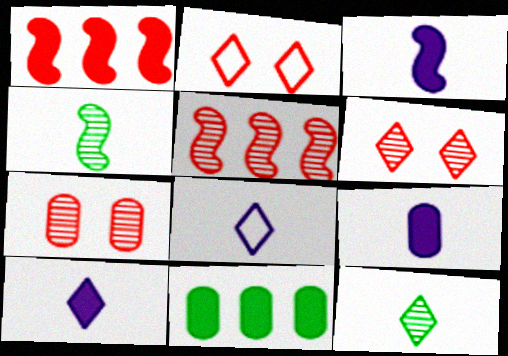[[3, 9, 10]]